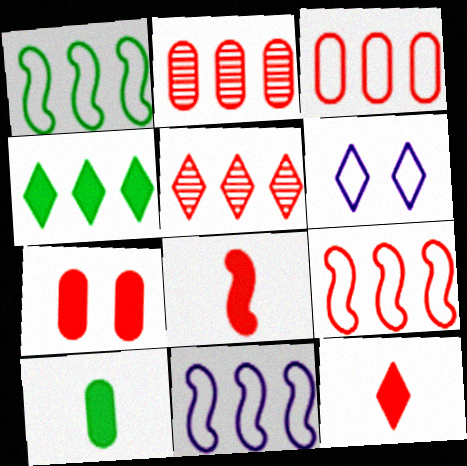[[1, 9, 11], 
[2, 4, 11]]